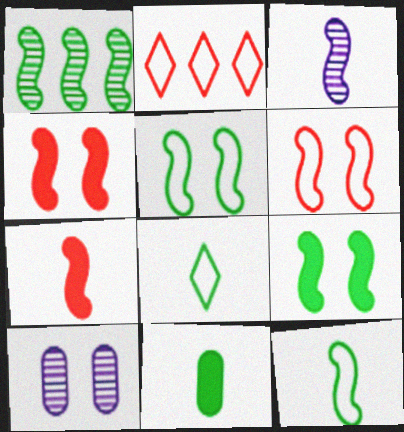[[1, 9, 12], 
[3, 7, 12]]